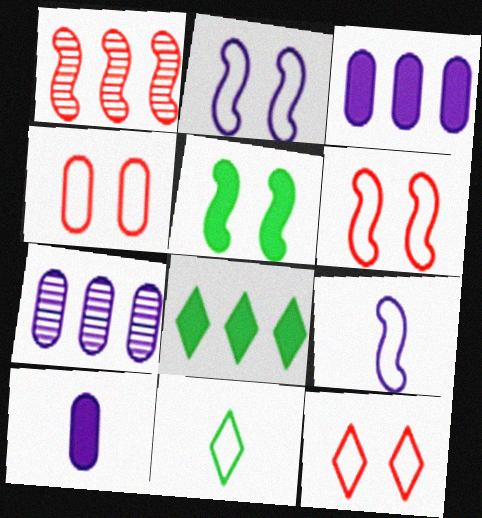[[1, 5, 9], 
[4, 6, 12]]